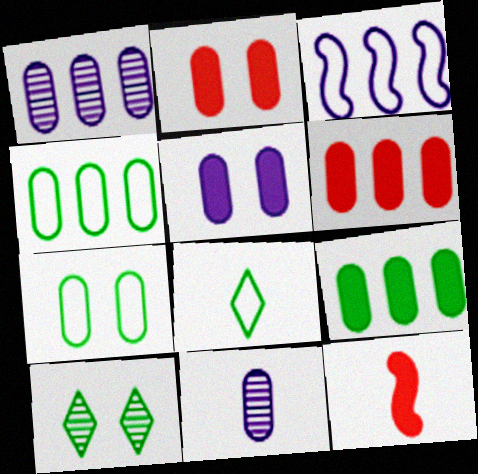[[1, 4, 6], 
[2, 4, 11], 
[6, 7, 11], 
[8, 11, 12]]